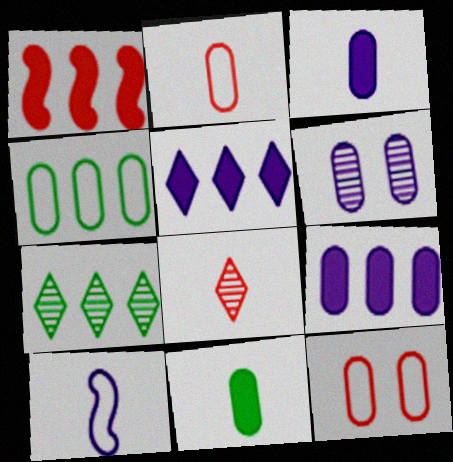[[1, 8, 12], 
[5, 6, 10], 
[8, 10, 11]]